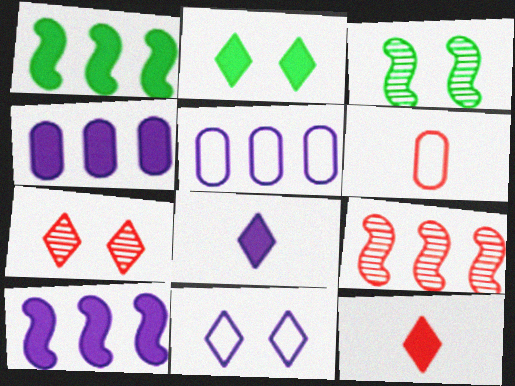[[2, 7, 11], 
[3, 5, 12]]